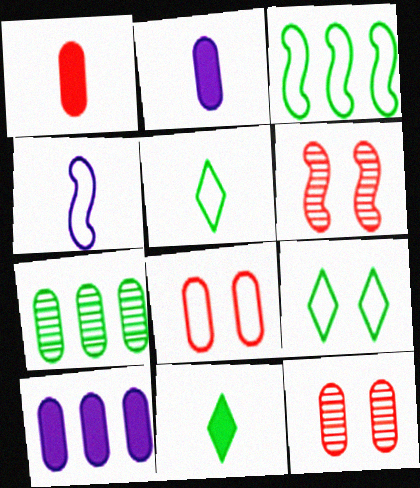[[2, 7, 8], 
[5, 6, 10]]